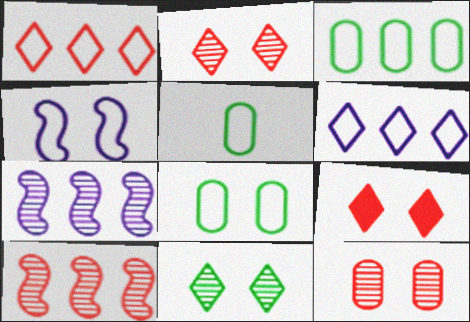[[1, 4, 5], 
[3, 5, 8], 
[5, 7, 9]]